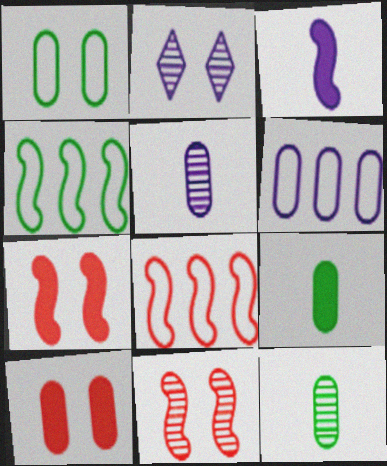[[1, 2, 7], 
[2, 3, 6], 
[2, 8, 9], 
[3, 4, 11], 
[6, 10, 12]]